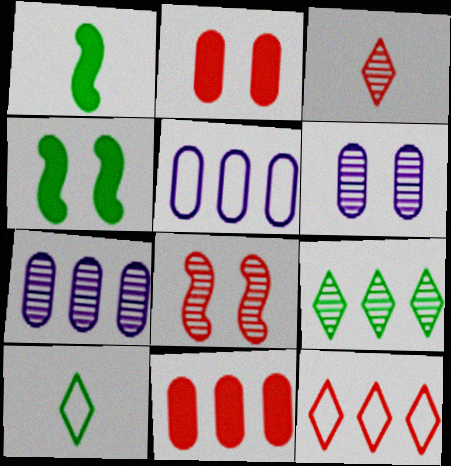[[1, 6, 12], 
[3, 4, 5]]